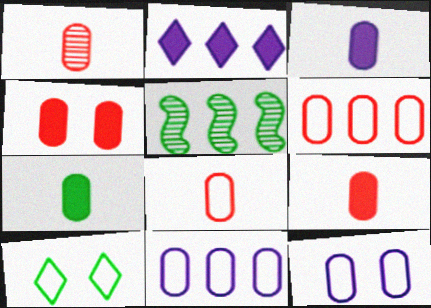[[1, 4, 6], 
[1, 8, 9], 
[2, 5, 6], 
[3, 7, 9], 
[5, 7, 10]]